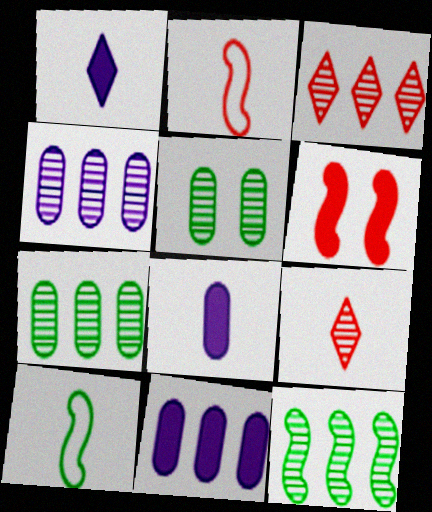[[3, 4, 12], 
[8, 9, 10]]